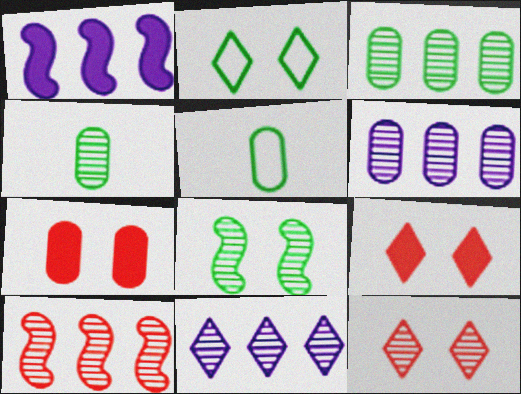[[1, 5, 12], 
[3, 10, 11], 
[5, 6, 7]]